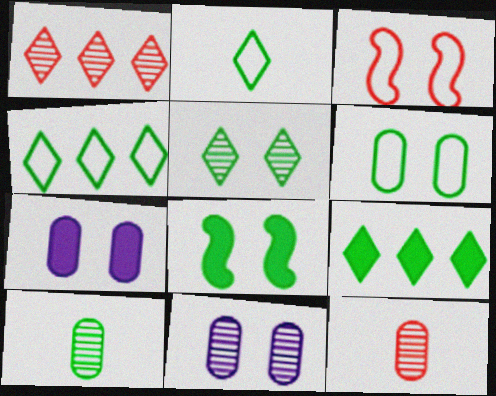[[2, 5, 9], 
[3, 5, 7], 
[4, 8, 10], 
[5, 6, 8]]